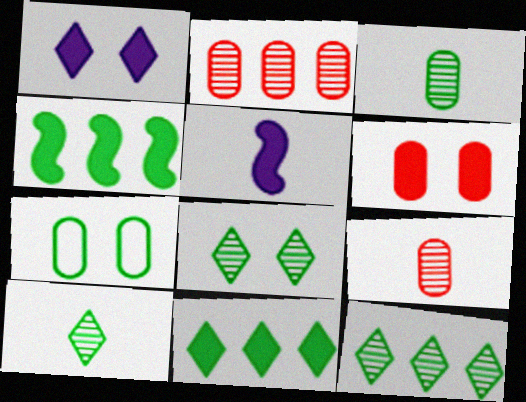[[4, 7, 10], 
[5, 6, 11], 
[8, 10, 12]]